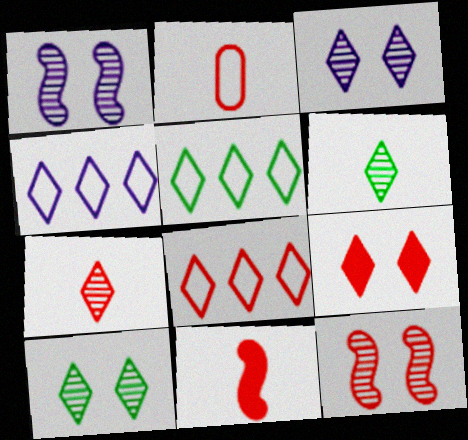[[2, 7, 11], 
[4, 5, 8], 
[4, 6, 9], 
[7, 8, 9]]